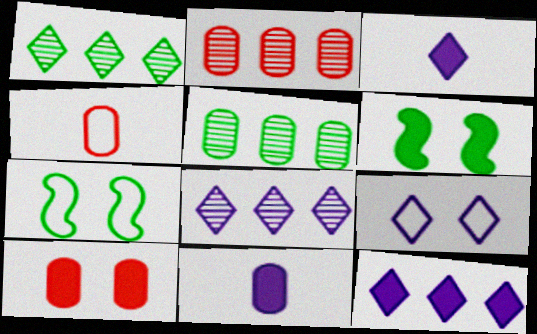[[2, 3, 7], 
[2, 4, 10], 
[3, 8, 9], 
[4, 6, 8]]